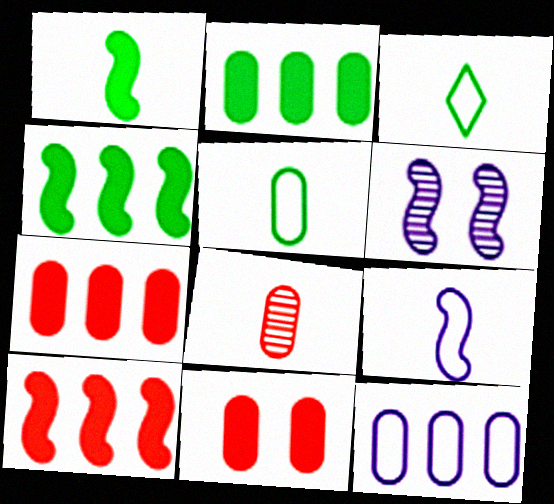[[3, 6, 7]]